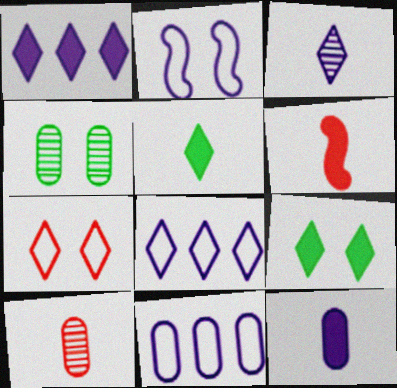[[4, 6, 8], 
[5, 6, 12]]